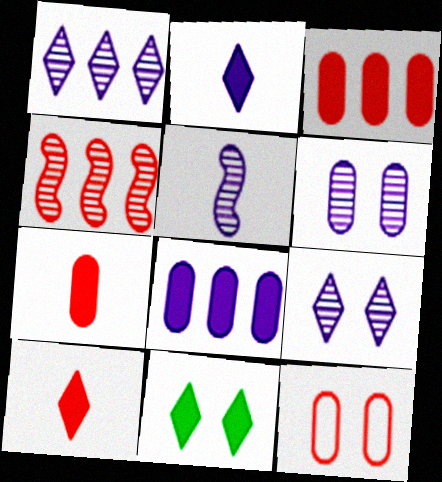[[1, 5, 6], 
[4, 10, 12]]